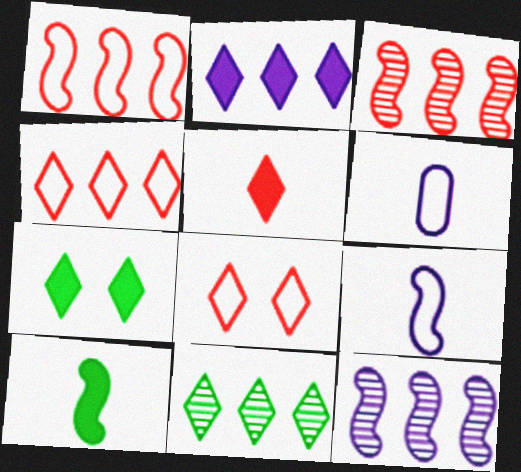[[2, 4, 11], 
[2, 5, 7], 
[3, 6, 7]]